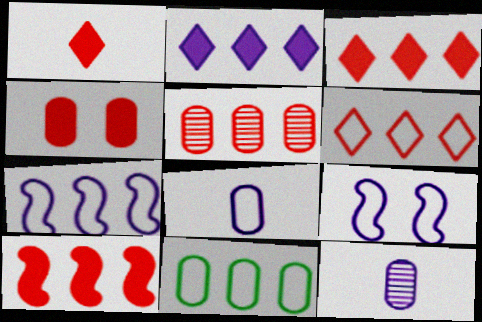[[1, 4, 10], 
[2, 9, 12], 
[4, 11, 12], 
[5, 6, 10], 
[6, 7, 11]]